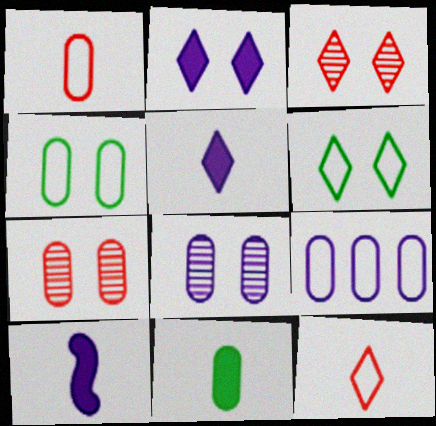[[1, 4, 9], 
[2, 3, 6], 
[7, 9, 11]]